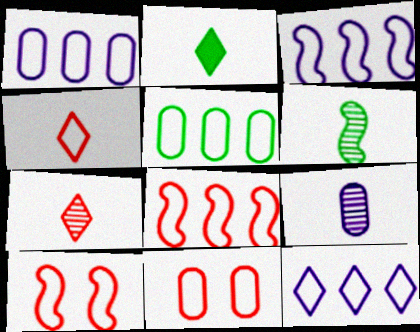[[1, 3, 12], 
[4, 8, 11], 
[5, 8, 12], 
[6, 7, 9]]